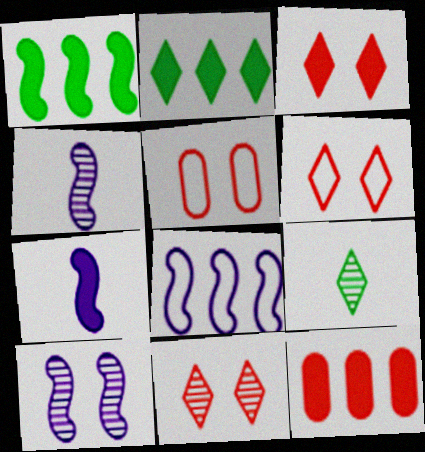[[2, 4, 5], 
[3, 6, 11], 
[7, 8, 10]]